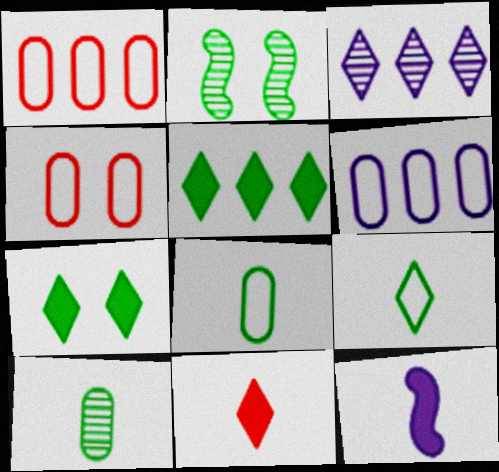[[2, 5, 8], 
[2, 6, 11], 
[4, 6, 8]]